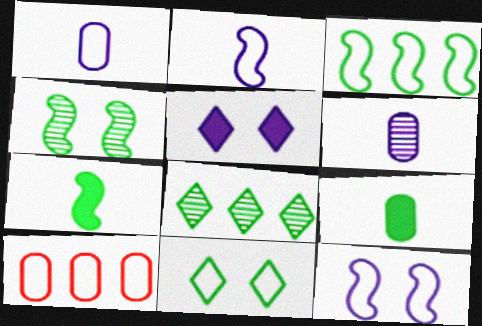[[2, 10, 11], 
[3, 4, 7]]